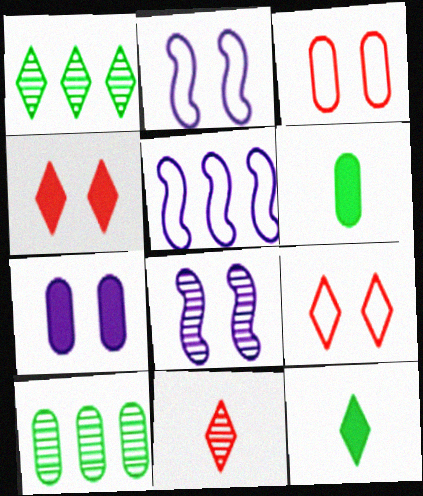[[8, 10, 11]]